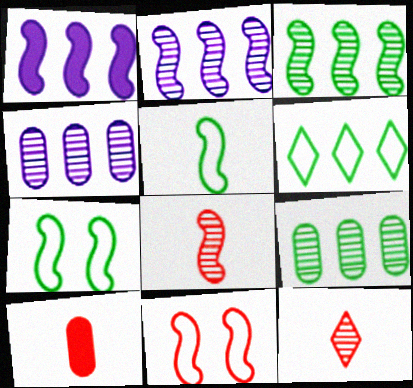[[1, 7, 8]]